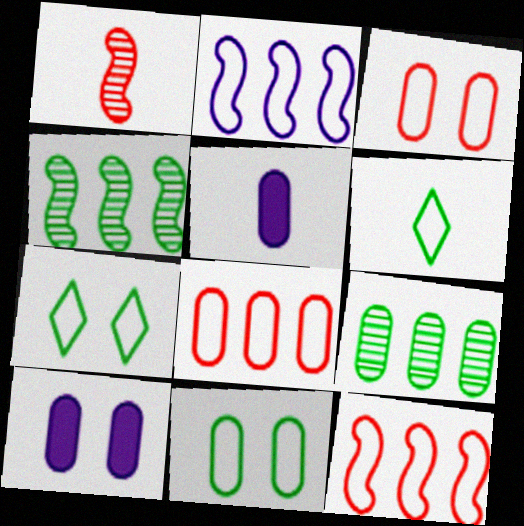[[1, 5, 6], 
[2, 3, 6], 
[3, 5, 9]]